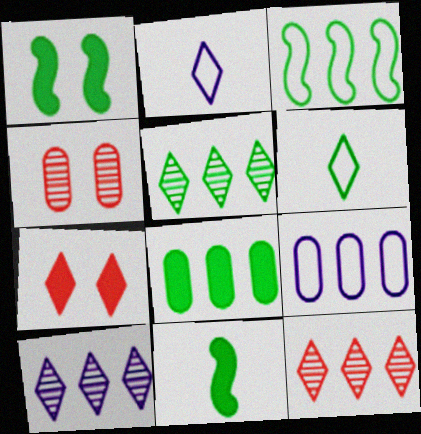[[2, 5, 7], 
[3, 5, 8], 
[5, 10, 12], 
[6, 7, 10]]